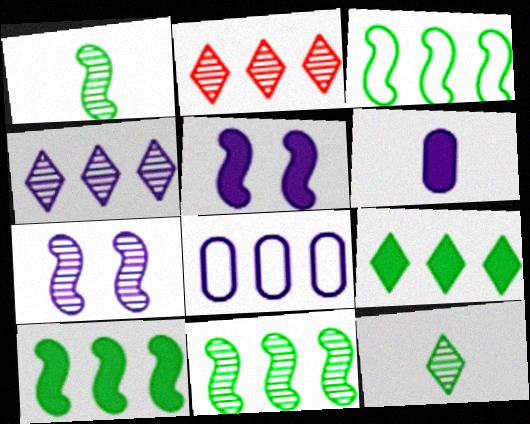[[2, 8, 10], 
[3, 10, 11]]